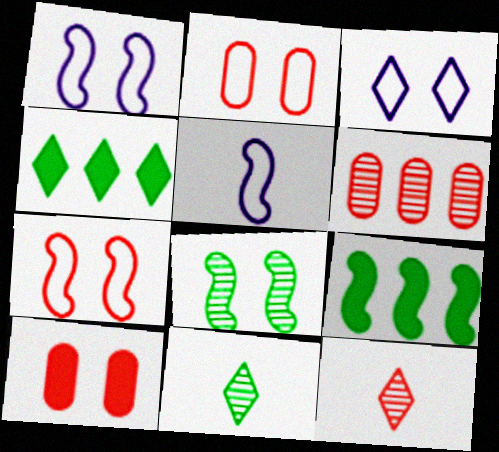[[3, 4, 12], 
[3, 8, 10]]